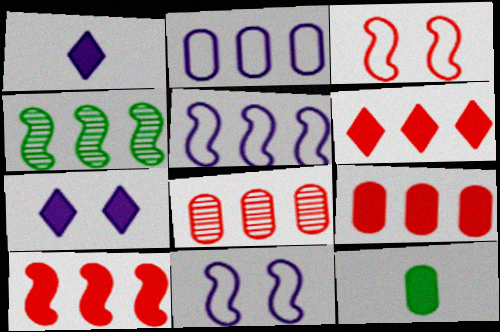[[2, 4, 6], 
[4, 5, 10], 
[6, 9, 10], 
[7, 10, 12]]